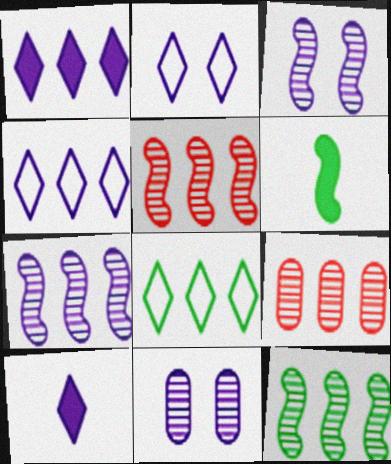[[2, 6, 9], 
[5, 7, 12]]